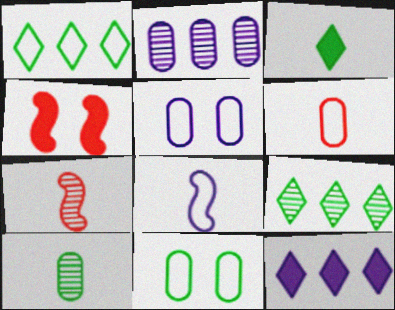[[7, 11, 12]]